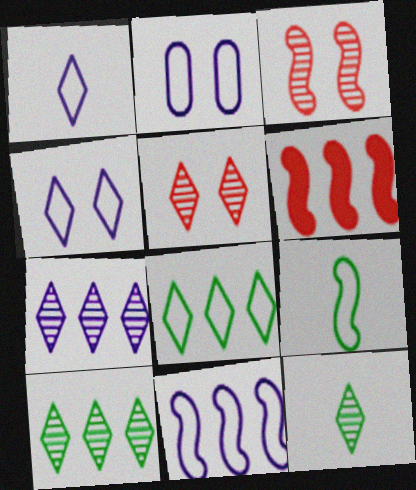[[1, 2, 11], 
[2, 6, 12], 
[5, 7, 12]]